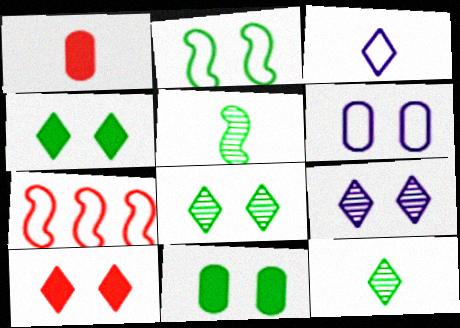[[1, 3, 5], 
[2, 8, 11]]